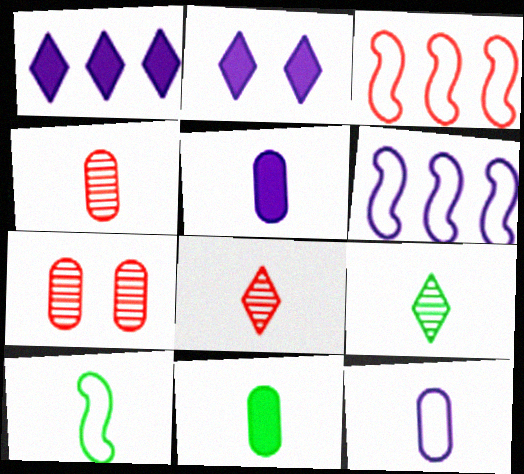[[1, 7, 10], 
[4, 11, 12], 
[5, 8, 10], 
[9, 10, 11]]